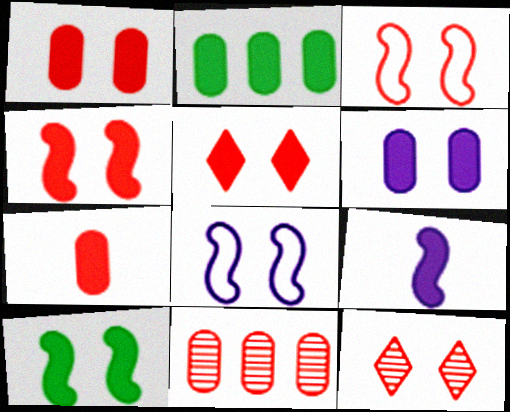[[1, 3, 12], 
[1, 4, 5], 
[2, 5, 9], 
[2, 6, 7], 
[5, 6, 10]]